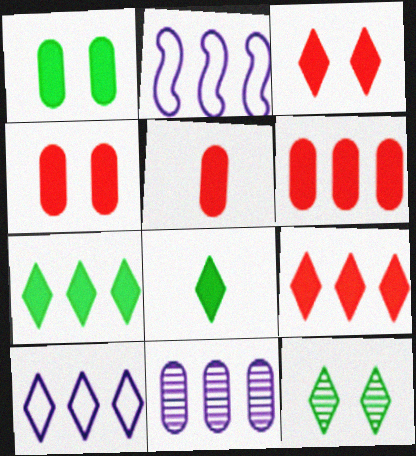[[2, 5, 12], 
[4, 5, 6]]